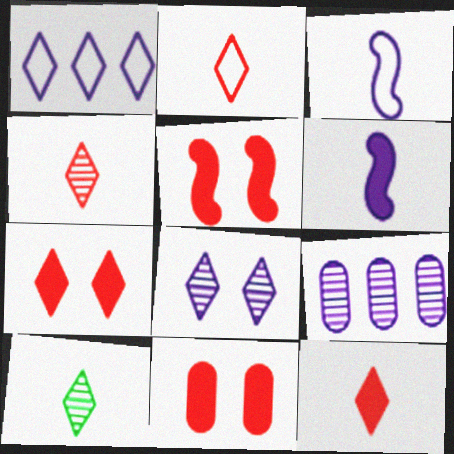[[1, 7, 10], 
[2, 4, 12], 
[5, 7, 11]]